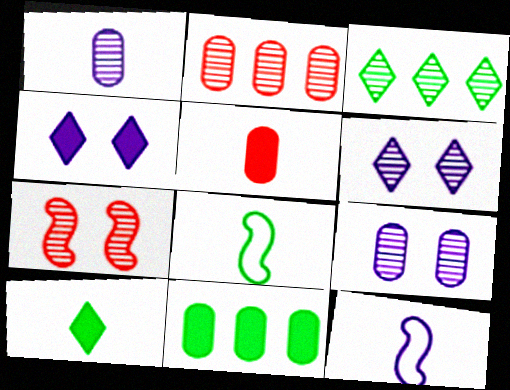[[1, 3, 7], 
[2, 4, 8]]